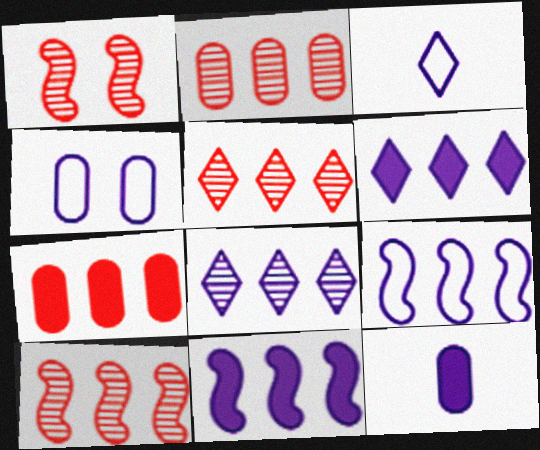[[2, 5, 10], 
[3, 4, 9]]